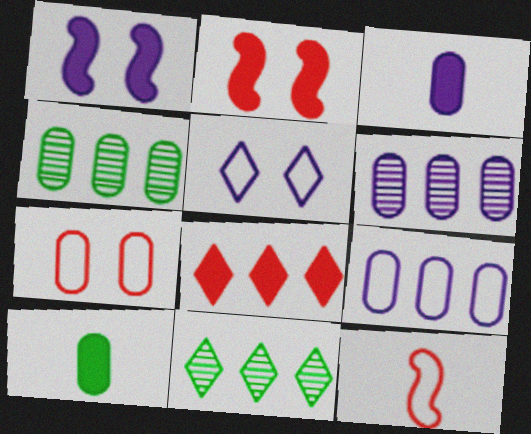[[1, 8, 10], 
[3, 4, 7], 
[6, 7, 10]]